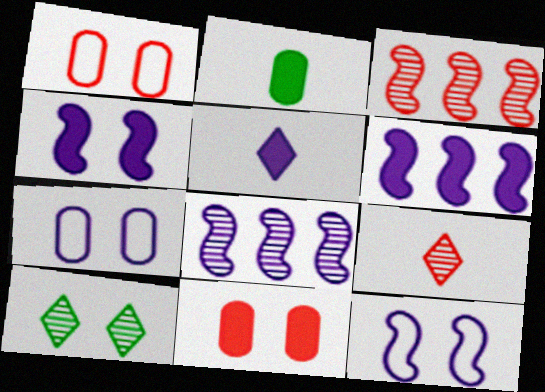[[1, 4, 10], 
[5, 7, 8], 
[10, 11, 12]]